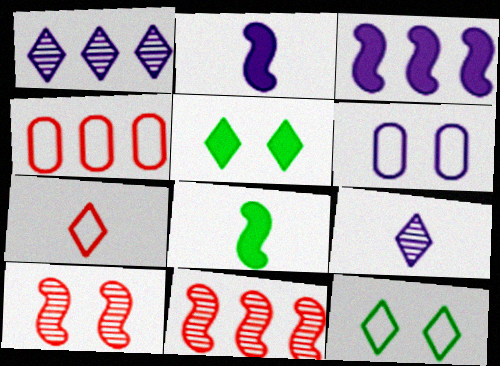[[1, 2, 6], 
[1, 5, 7], 
[3, 6, 9], 
[5, 6, 10]]